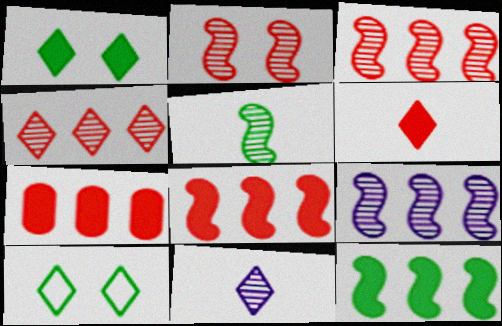[[2, 5, 9]]